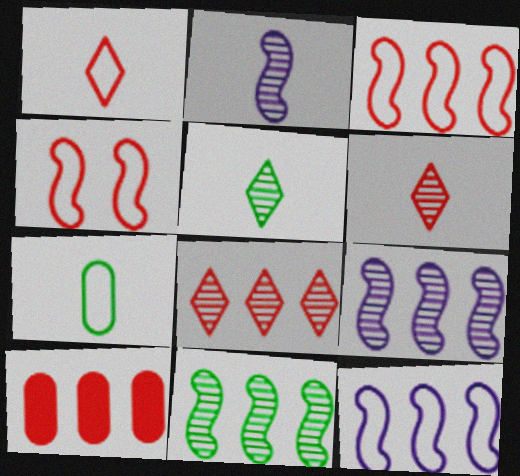[[3, 8, 10], 
[4, 6, 10]]